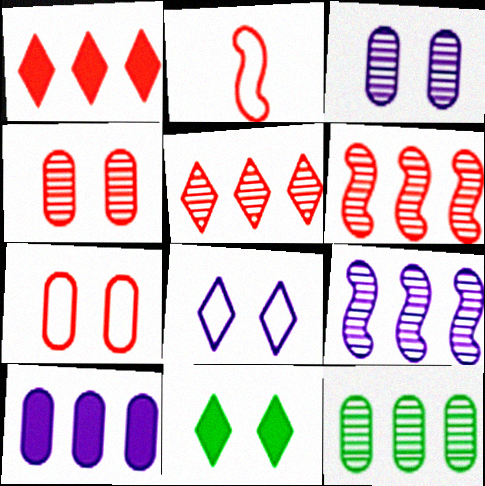[[1, 2, 4], 
[5, 9, 12]]